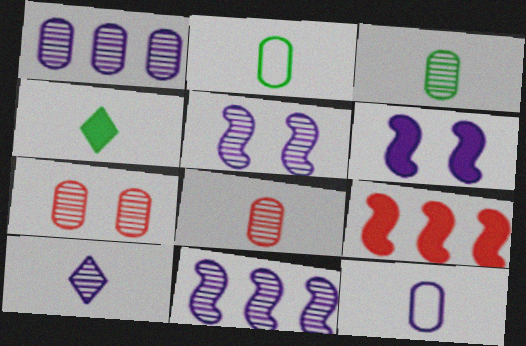[[1, 3, 7], 
[1, 5, 10]]